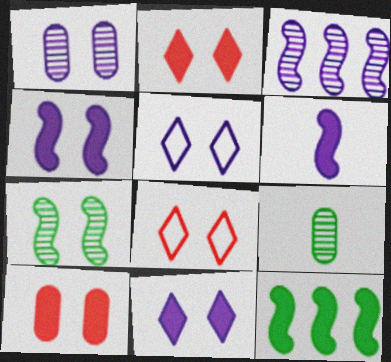[[1, 4, 5], 
[5, 7, 10]]